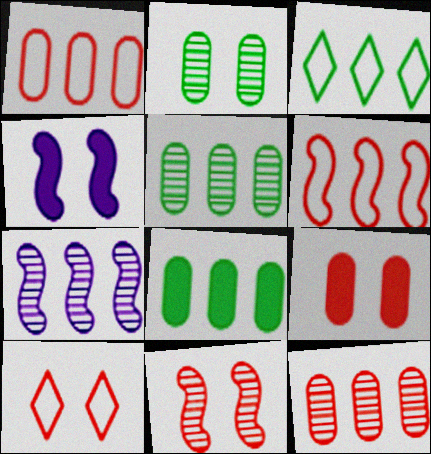[[2, 4, 10], 
[9, 10, 11]]